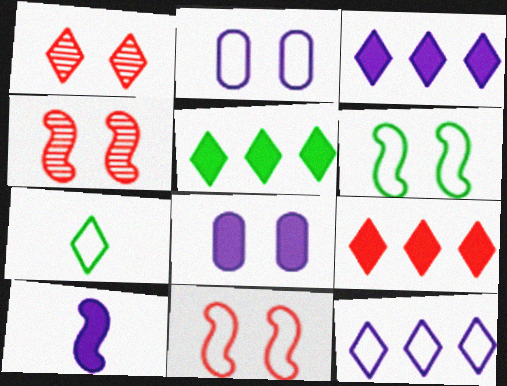[[1, 3, 7], 
[1, 6, 8], 
[3, 5, 9], 
[3, 8, 10]]